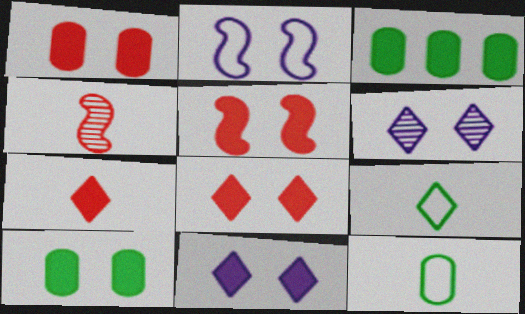[[1, 5, 8], 
[5, 10, 11]]